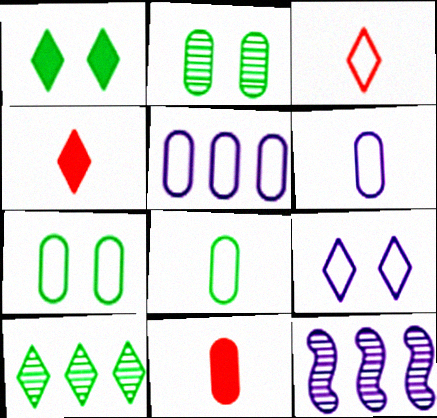[[2, 5, 11], 
[4, 7, 12], 
[4, 9, 10]]